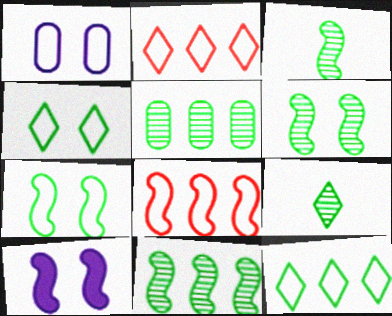[[3, 6, 11], 
[3, 8, 10], 
[5, 6, 9]]